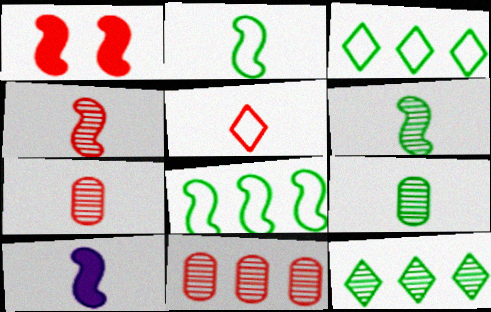[[1, 5, 11], 
[2, 4, 10], 
[5, 9, 10]]